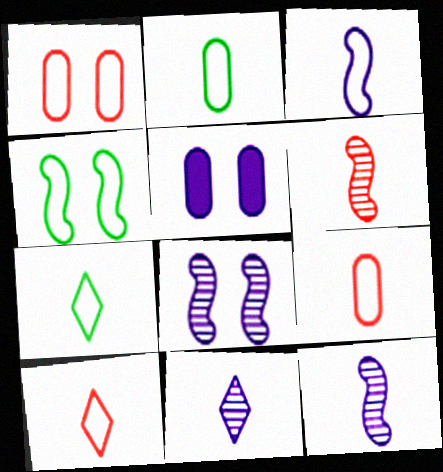[[2, 3, 10], 
[3, 7, 9]]